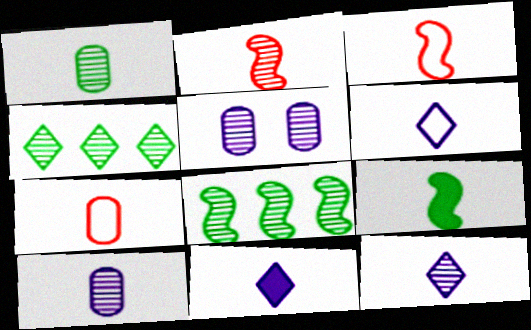[[1, 2, 12], 
[1, 3, 11], 
[2, 4, 5], 
[6, 11, 12], 
[7, 9, 12]]